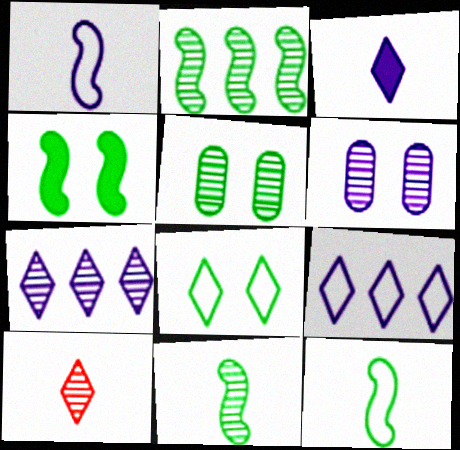[[2, 4, 12], 
[2, 6, 10], 
[4, 5, 8]]